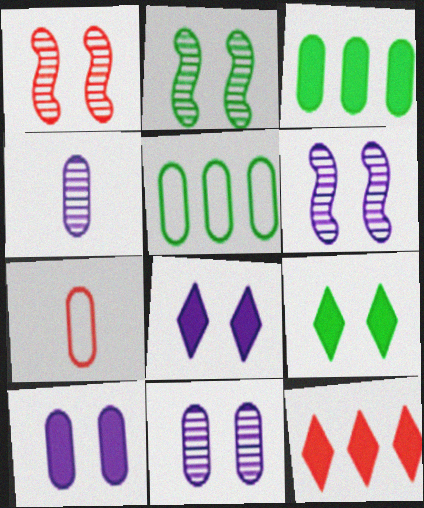[[1, 2, 6], 
[1, 7, 12], 
[3, 7, 11]]